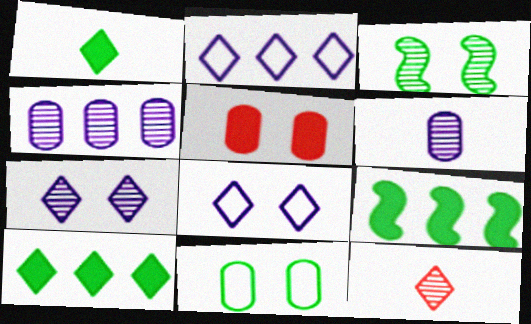[[3, 4, 12], 
[3, 5, 8], 
[8, 10, 12]]